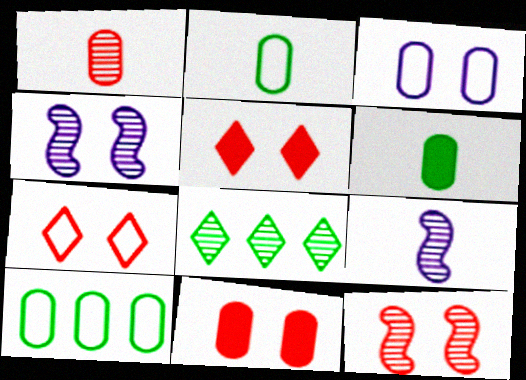[[1, 4, 8], 
[5, 9, 10], 
[7, 11, 12]]